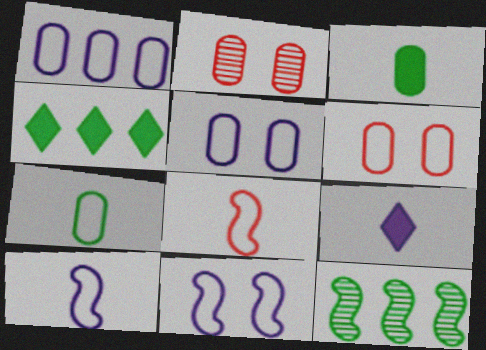[[1, 2, 3], 
[1, 6, 7], 
[2, 4, 10], 
[6, 9, 12]]